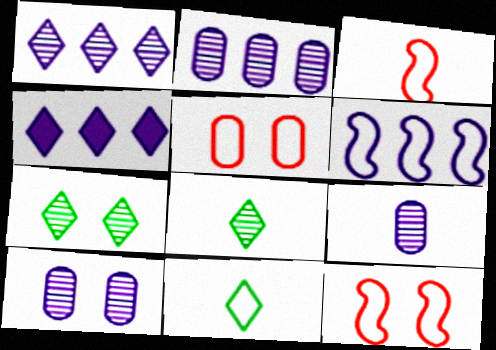[[2, 4, 6], 
[2, 9, 10], 
[5, 6, 11]]